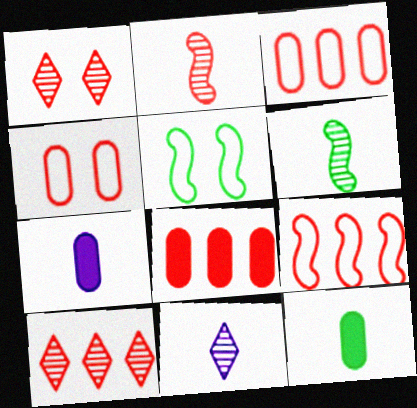[[5, 7, 10], 
[5, 8, 11], 
[8, 9, 10]]